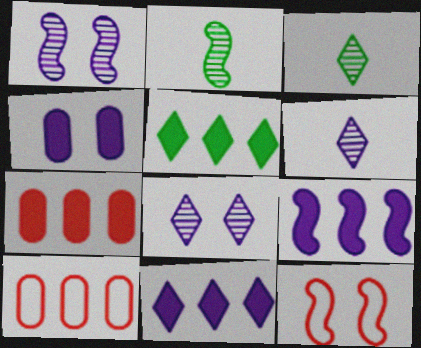[[2, 9, 12], 
[5, 7, 9]]